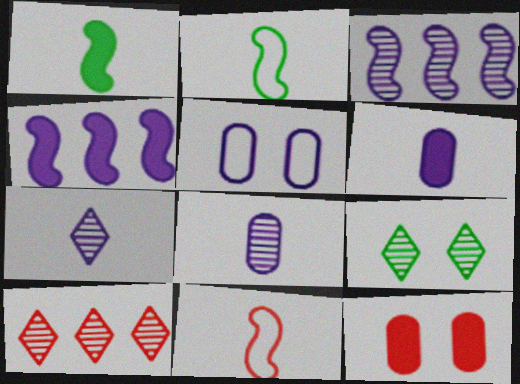[[1, 5, 10], 
[4, 5, 7], 
[7, 9, 10], 
[10, 11, 12]]